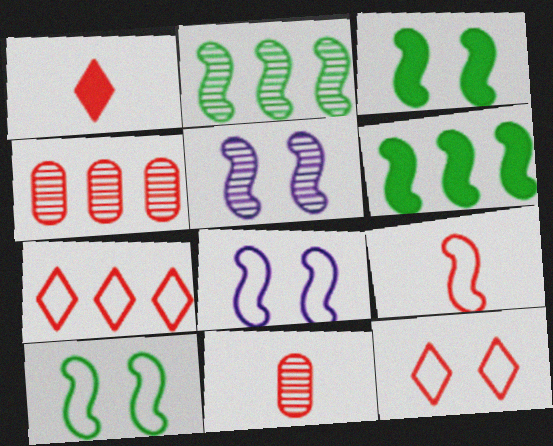[[1, 9, 11], 
[5, 6, 9]]